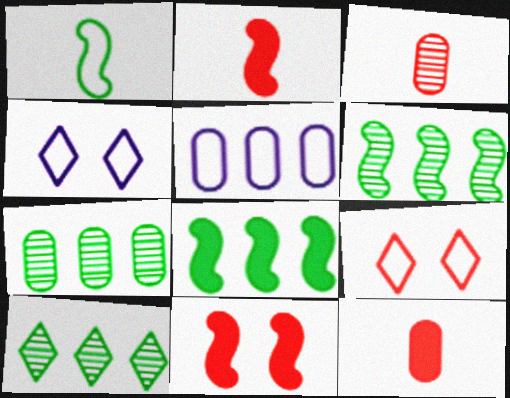[[1, 5, 9], 
[2, 4, 7], 
[3, 4, 8], 
[4, 6, 12], 
[6, 7, 10]]